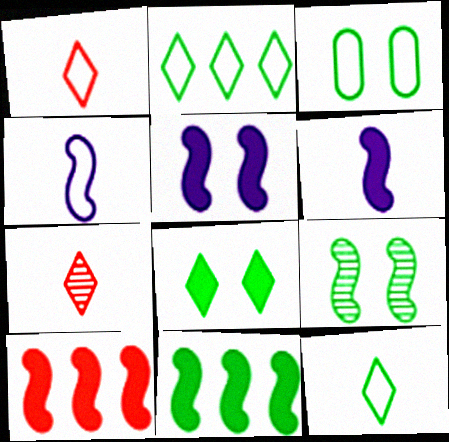[[3, 8, 9], 
[4, 9, 10]]